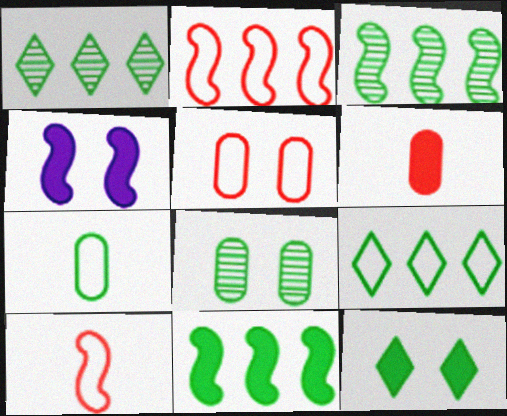[[3, 4, 10], 
[3, 7, 12]]